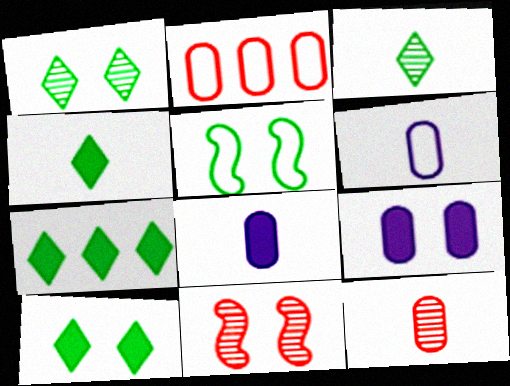[[4, 7, 10], 
[6, 7, 11]]